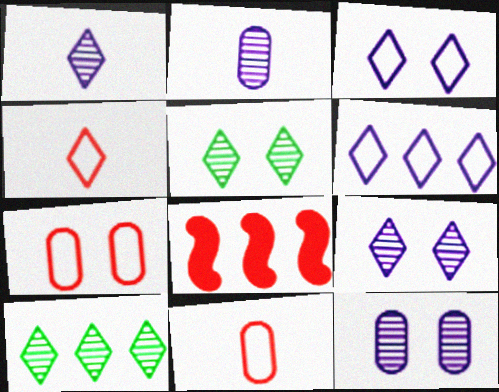[]